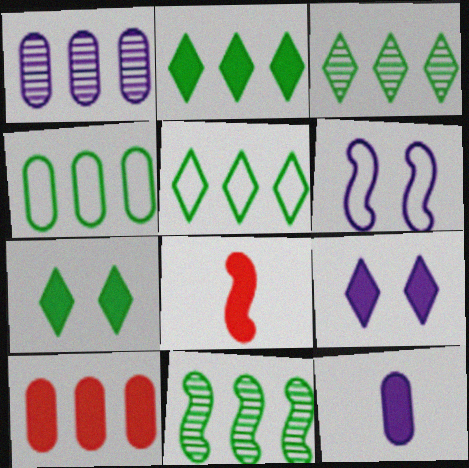[[1, 4, 10], 
[2, 3, 5], 
[2, 4, 11], 
[6, 8, 11]]